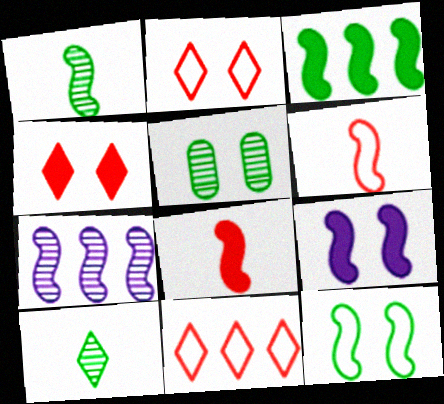[[1, 3, 12], 
[2, 5, 9], 
[3, 8, 9], 
[7, 8, 12]]